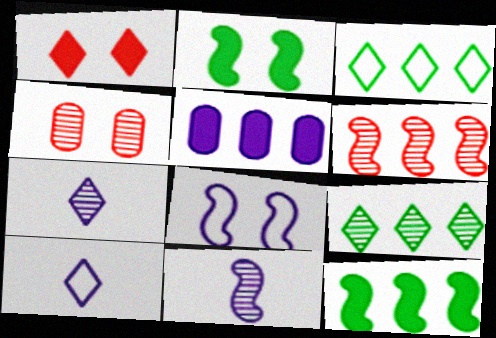[[1, 3, 7], 
[1, 9, 10], 
[3, 5, 6], 
[4, 9, 11], 
[4, 10, 12], 
[5, 7, 8]]